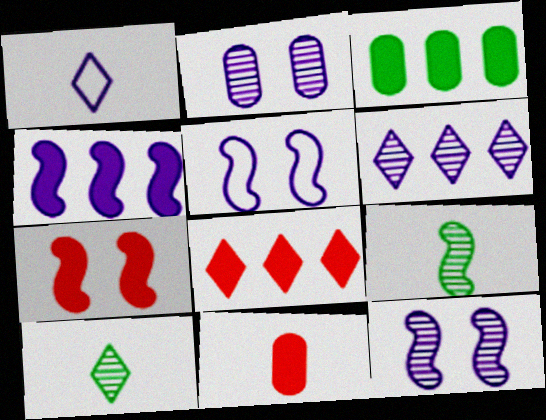[[1, 2, 4], 
[1, 9, 11], 
[3, 4, 8], 
[7, 8, 11]]